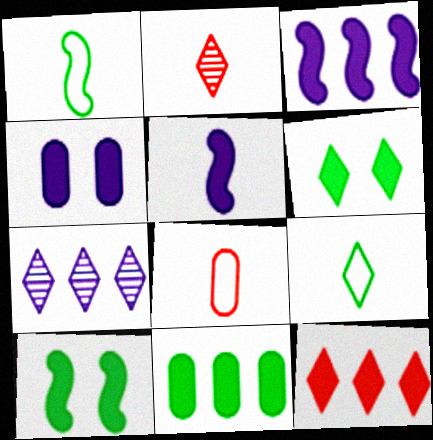[[3, 11, 12], 
[7, 8, 10]]